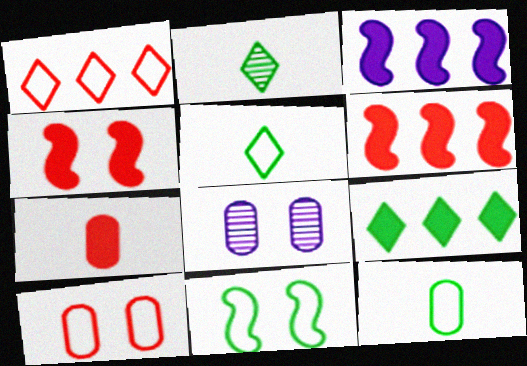[[2, 3, 10], 
[5, 6, 8]]